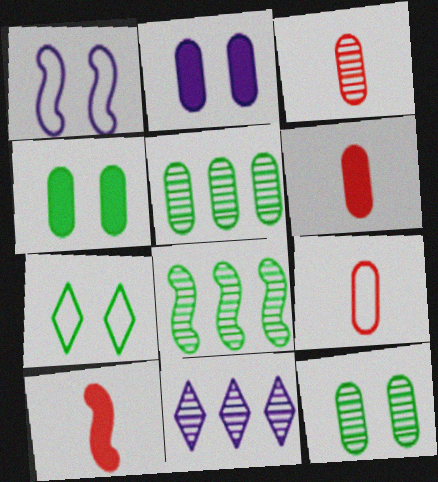[[1, 8, 10], 
[2, 5, 9], 
[3, 6, 9]]